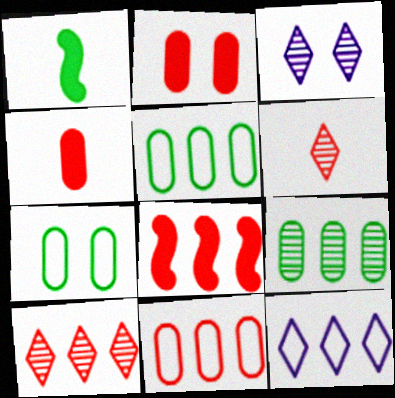[[1, 3, 11], 
[8, 9, 12], 
[8, 10, 11]]